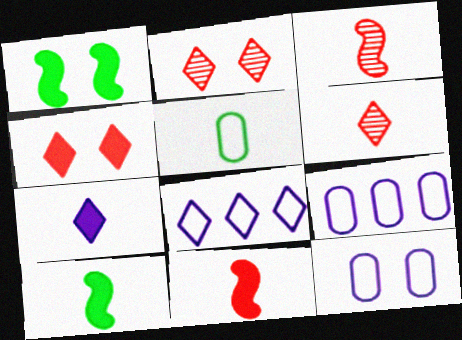[[1, 2, 12], 
[1, 6, 9], 
[2, 9, 10], 
[3, 5, 7]]